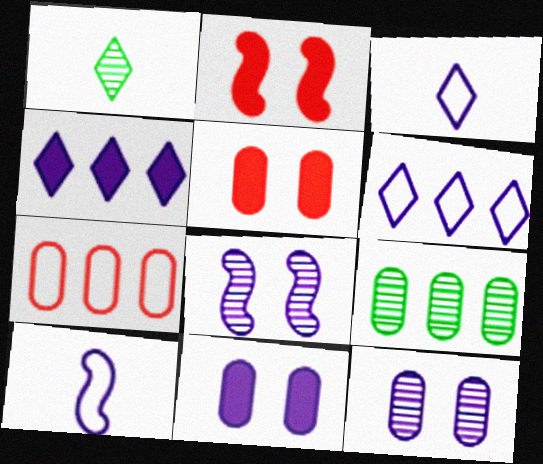[[2, 3, 9], 
[4, 10, 12]]